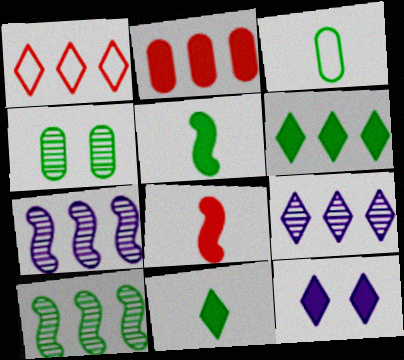[[1, 6, 9], 
[2, 5, 12]]